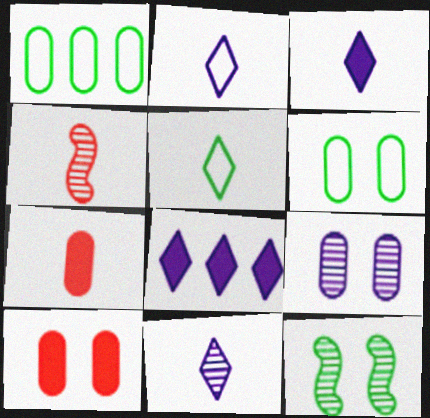[[1, 7, 9], 
[2, 3, 11], 
[4, 6, 8], 
[6, 9, 10]]